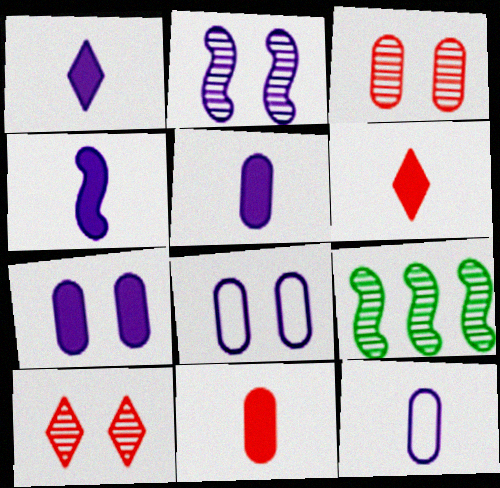[[1, 4, 5], 
[6, 8, 9]]